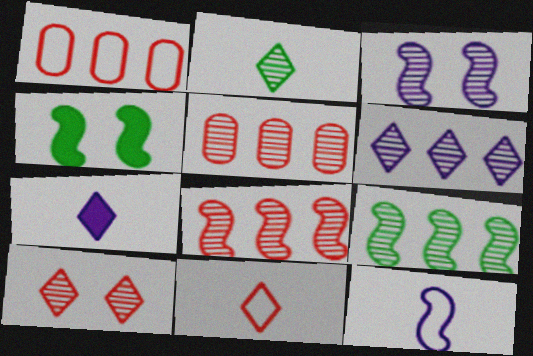[[2, 3, 5], 
[2, 6, 10], 
[2, 7, 11], 
[4, 8, 12], 
[5, 6, 9]]